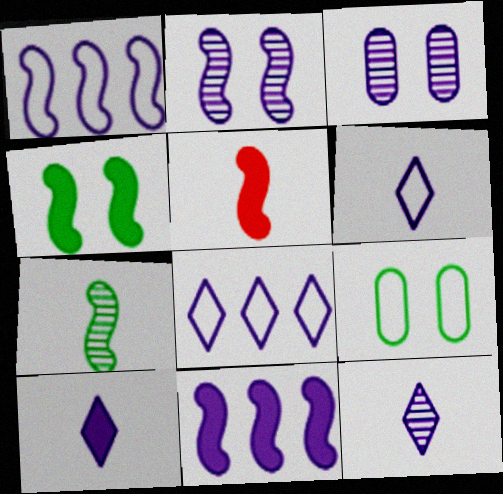[[1, 3, 10], 
[3, 6, 11], 
[4, 5, 11], 
[6, 10, 12]]